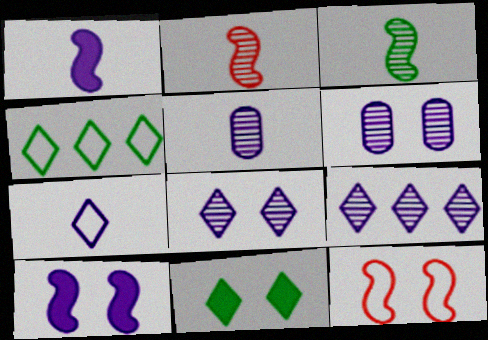[[1, 5, 7], 
[6, 11, 12]]